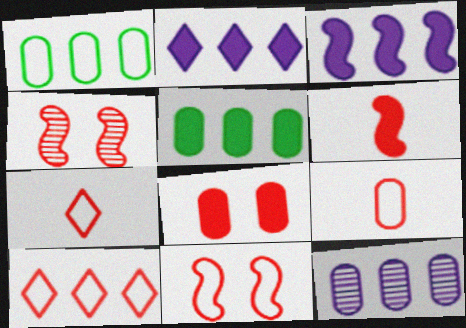[[9, 10, 11]]